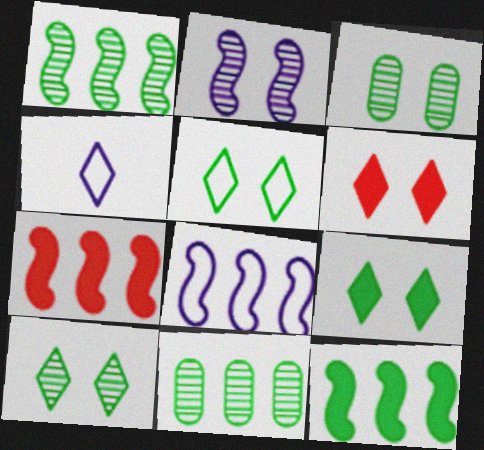[[1, 7, 8], 
[3, 4, 7], 
[5, 9, 10]]